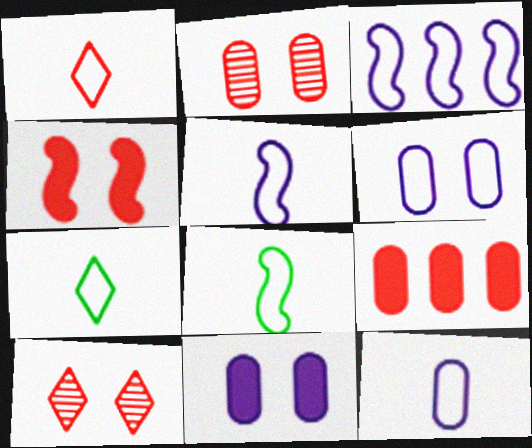[[1, 8, 12]]